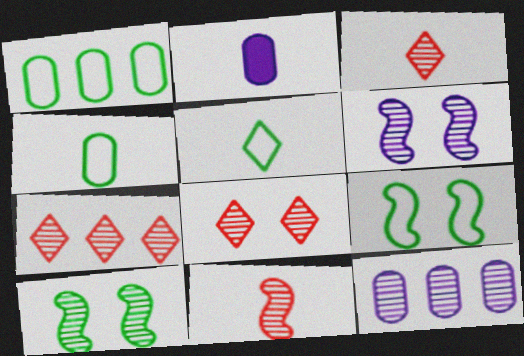[[1, 5, 9], 
[2, 5, 11], 
[2, 7, 9], 
[3, 7, 8], 
[3, 10, 12]]